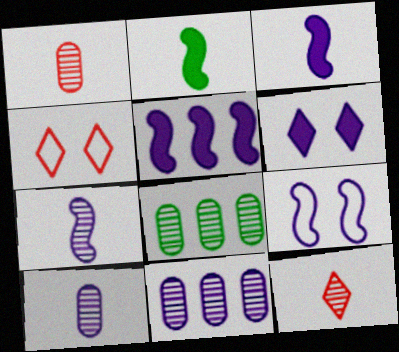[[2, 4, 11], 
[3, 4, 8], 
[5, 7, 9]]